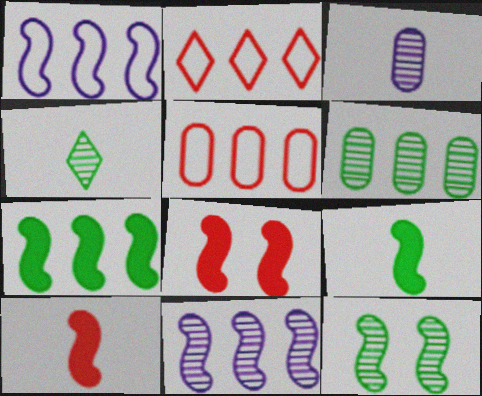[[1, 10, 12], 
[4, 6, 12]]